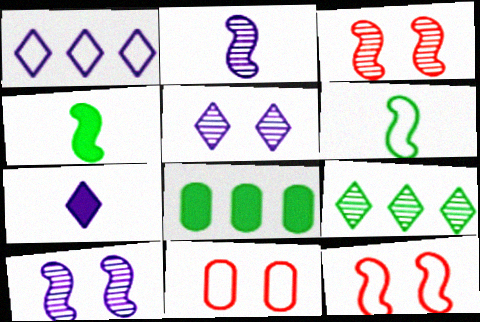[[1, 5, 7], 
[1, 6, 11]]